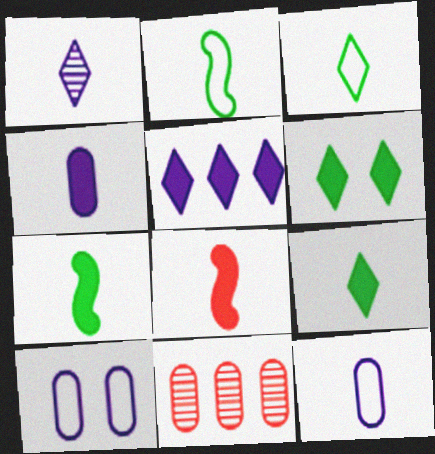[[4, 8, 9]]